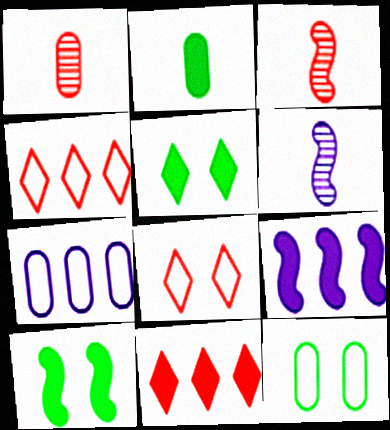[[3, 5, 7], 
[6, 11, 12]]